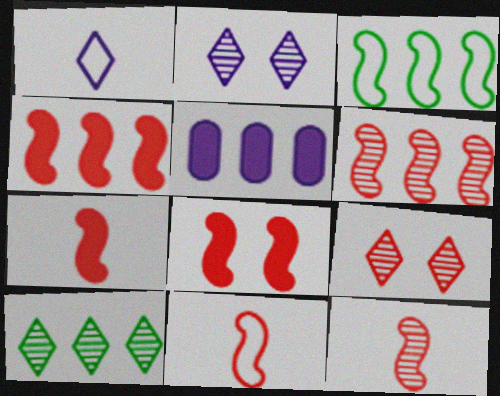[[4, 7, 8], 
[6, 8, 11], 
[7, 11, 12]]